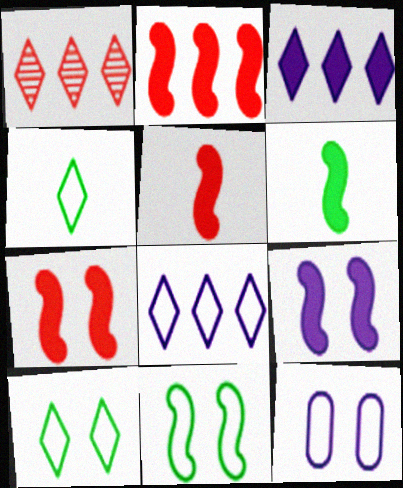[[1, 6, 12], 
[2, 5, 7], 
[2, 6, 9]]